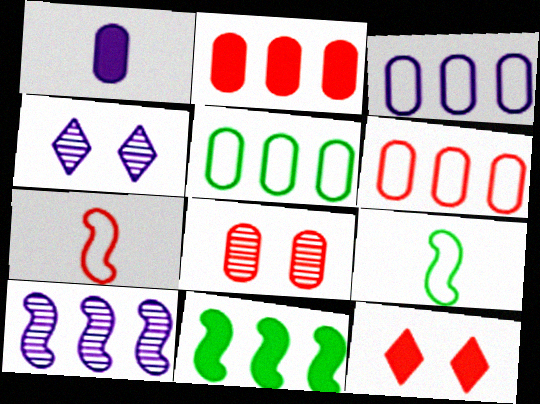[[1, 5, 8], 
[1, 11, 12], 
[2, 4, 9], 
[3, 5, 6]]